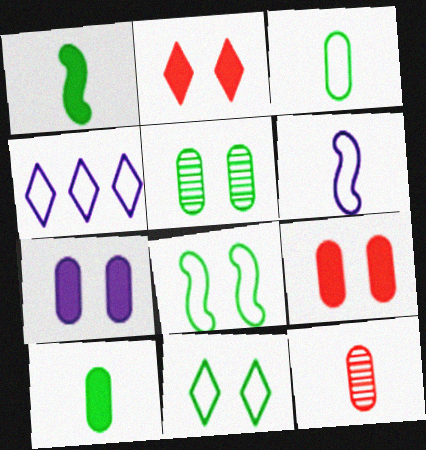[]